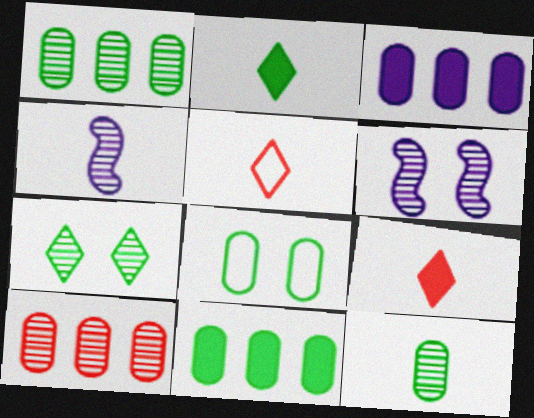[[4, 7, 10], 
[5, 6, 11], 
[8, 11, 12]]